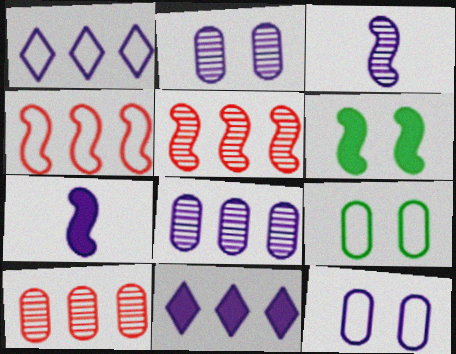[[1, 2, 7], 
[3, 4, 6], 
[3, 11, 12]]